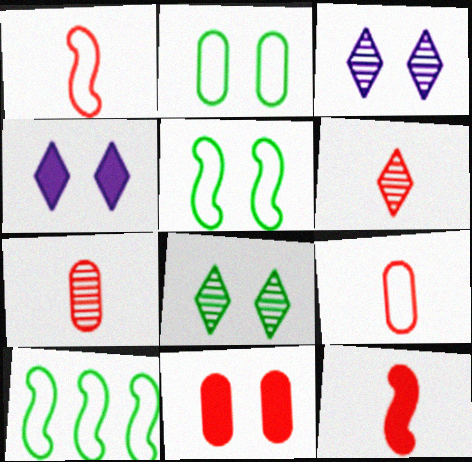[[3, 5, 11], 
[4, 7, 10], 
[6, 9, 12]]